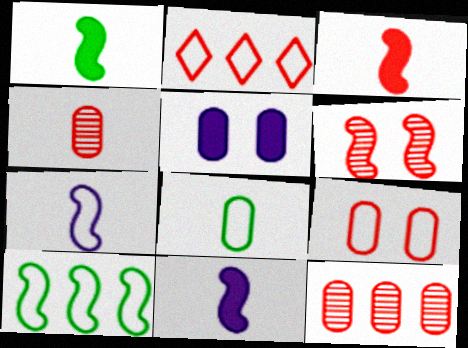[[1, 3, 11], 
[5, 8, 12], 
[6, 10, 11]]